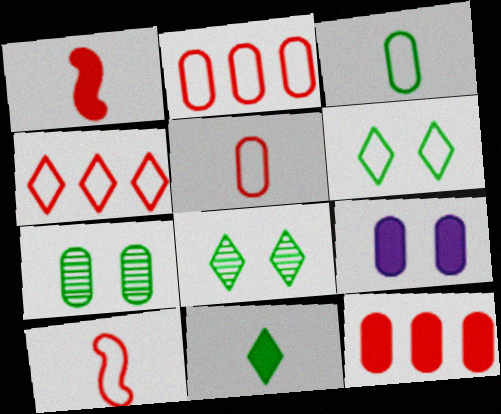[]